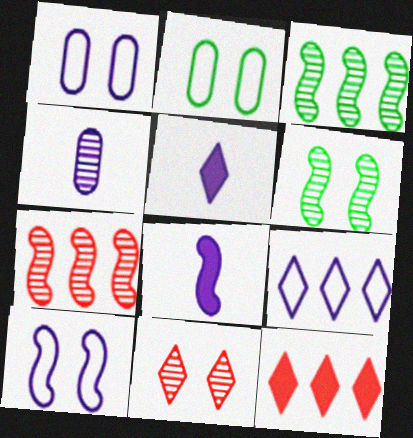[[2, 5, 7], 
[3, 4, 11]]